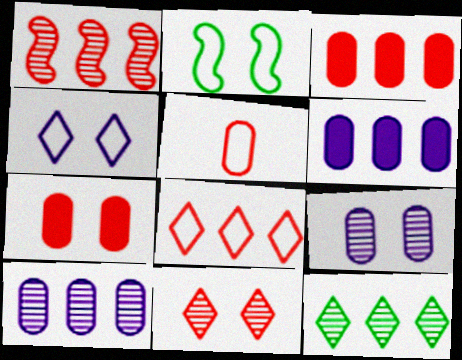[[1, 3, 8], 
[1, 10, 12]]